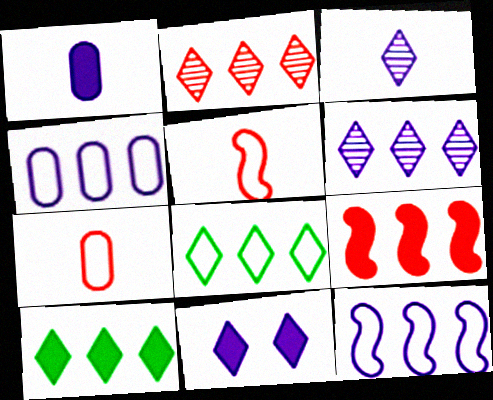[]